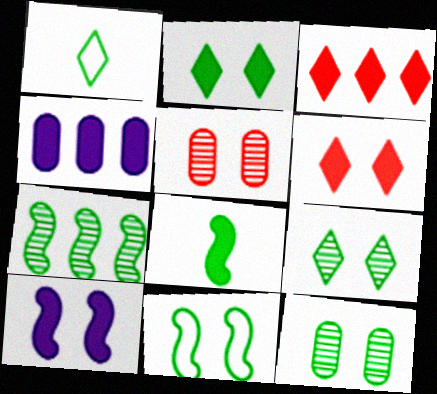[[2, 11, 12], 
[4, 6, 8], 
[7, 8, 11]]